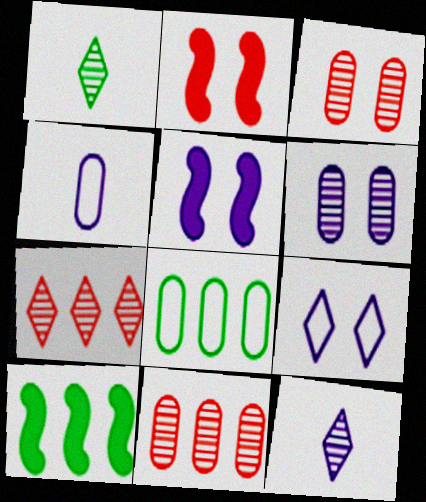[[2, 8, 12], 
[5, 6, 9]]